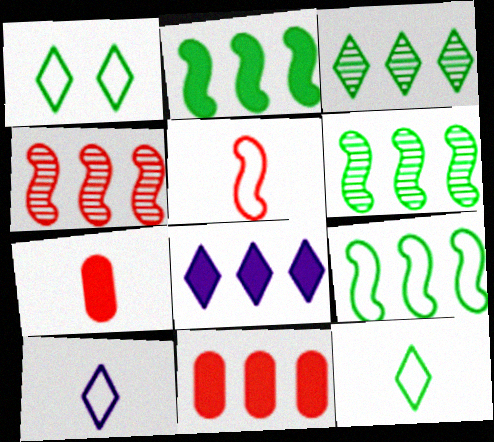[[2, 6, 9], 
[2, 8, 11]]